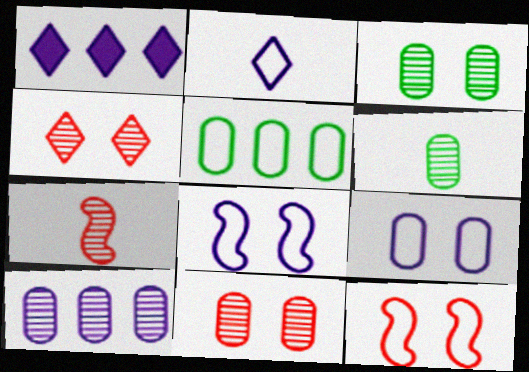[[1, 6, 12], 
[2, 5, 12], 
[6, 10, 11]]